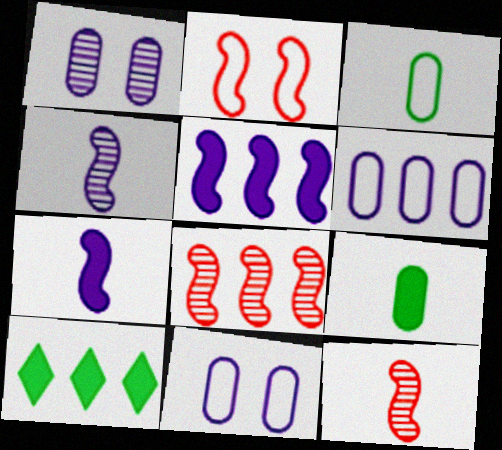[[6, 8, 10], 
[10, 11, 12]]